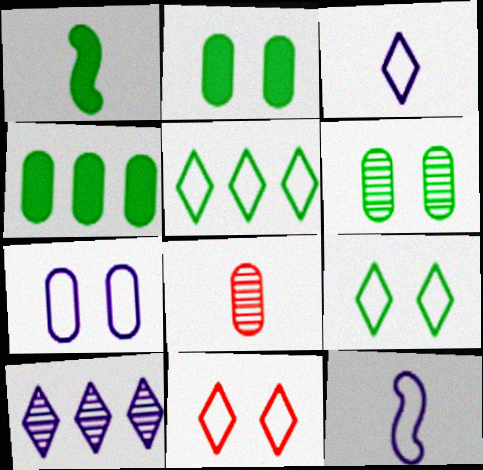[[1, 3, 8], 
[1, 5, 6], 
[3, 5, 11], 
[4, 7, 8]]